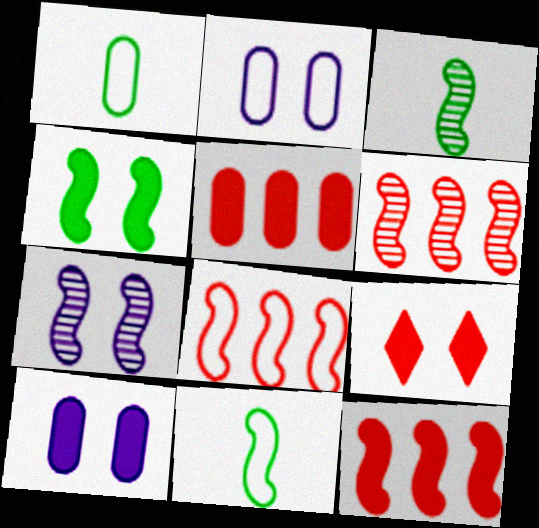[[3, 6, 7], 
[4, 9, 10], 
[6, 8, 12], 
[7, 11, 12]]